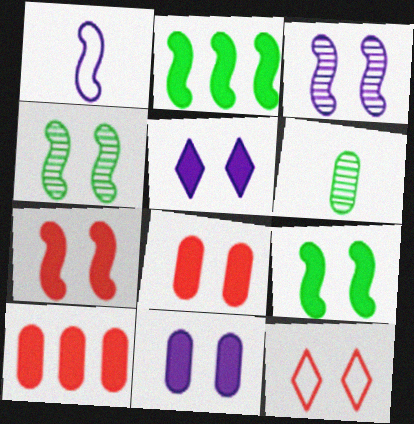[[4, 11, 12], 
[5, 8, 9]]